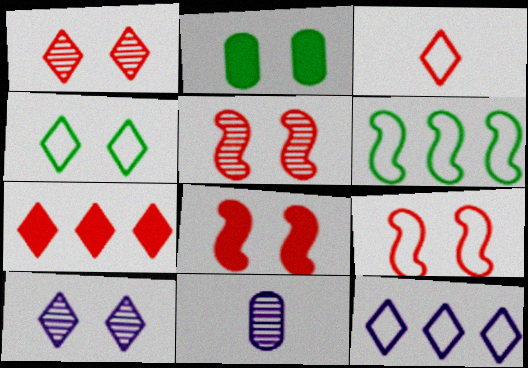[[1, 3, 7], 
[2, 9, 10], 
[3, 4, 12], 
[5, 8, 9]]